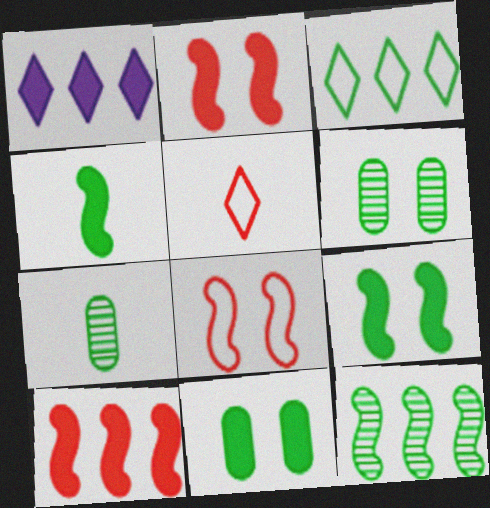[[1, 7, 8], 
[3, 4, 6], 
[3, 7, 9]]